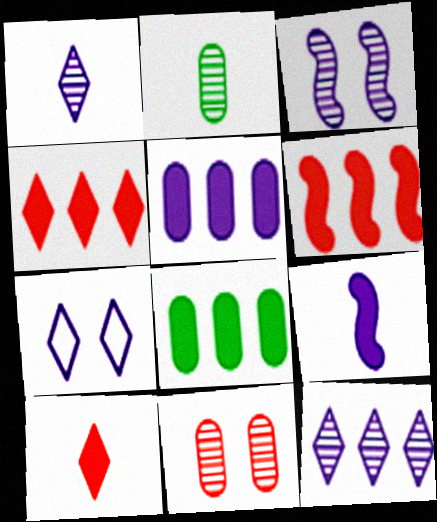[[2, 6, 7]]